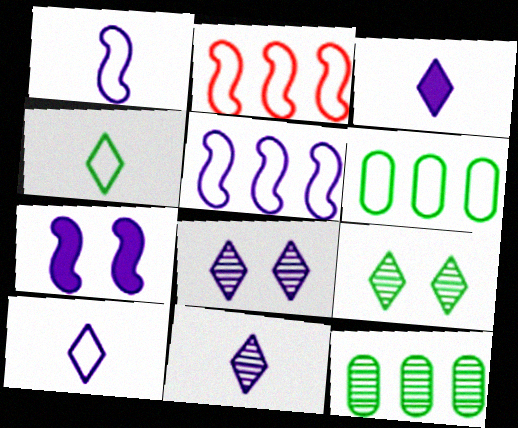[[3, 10, 11]]